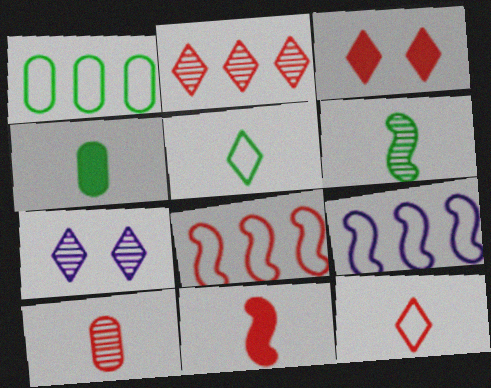[[1, 7, 11], 
[2, 3, 12], 
[3, 8, 10], 
[4, 5, 6], 
[4, 7, 8], 
[10, 11, 12]]